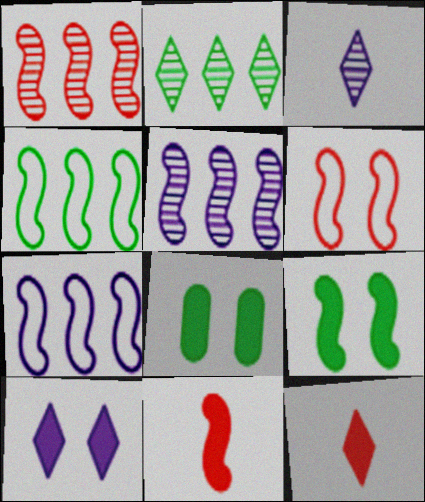[[1, 6, 11]]